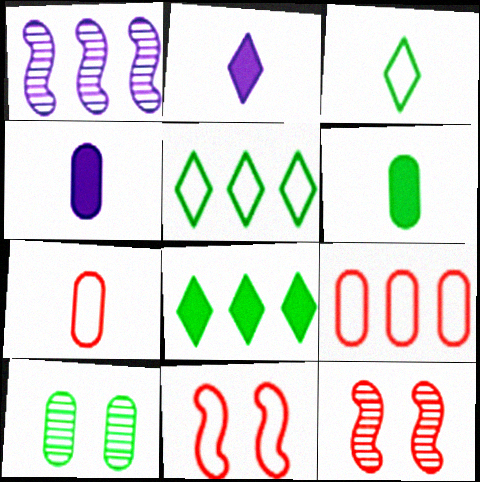[[1, 8, 9], 
[4, 5, 12], 
[4, 9, 10]]